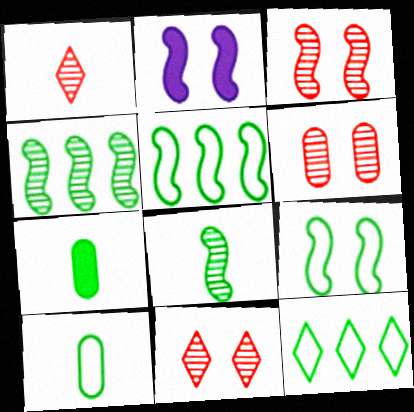[[2, 3, 9], 
[3, 6, 11], 
[9, 10, 12]]